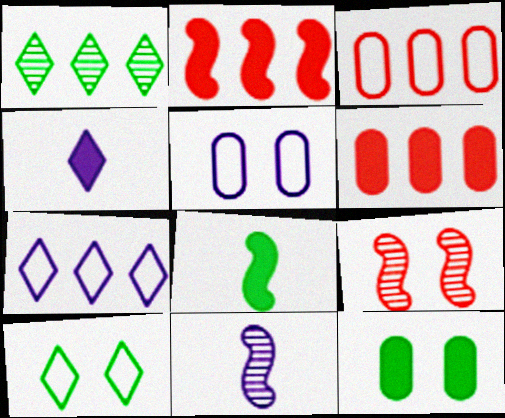[[2, 4, 12], 
[6, 10, 11]]